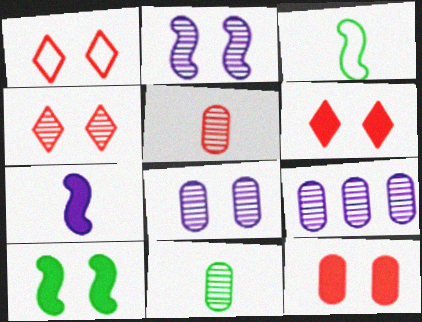[[1, 4, 6], 
[1, 8, 10], 
[3, 6, 9]]